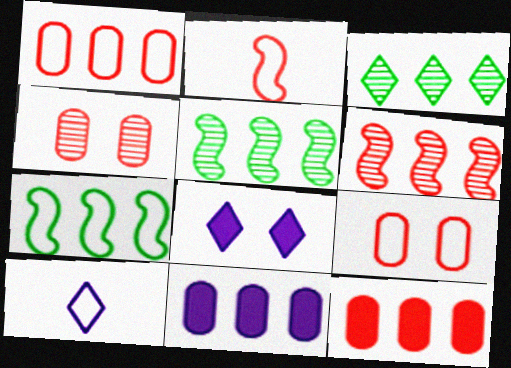[[7, 9, 10]]